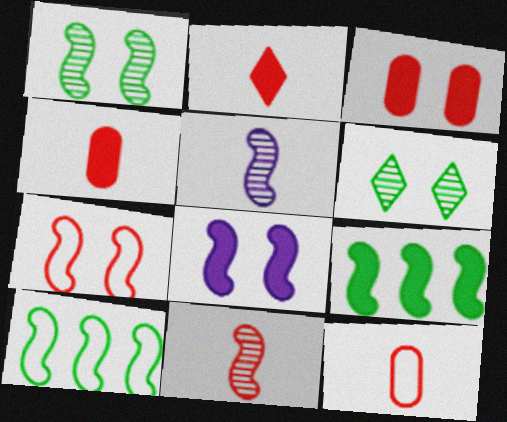[[1, 7, 8], 
[2, 11, 12], 
[5, 7, 9], 
[8, 10, 11]]